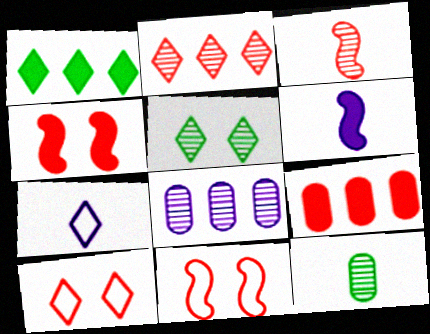[[3, 5, 8], 
[3, 9, 10]]